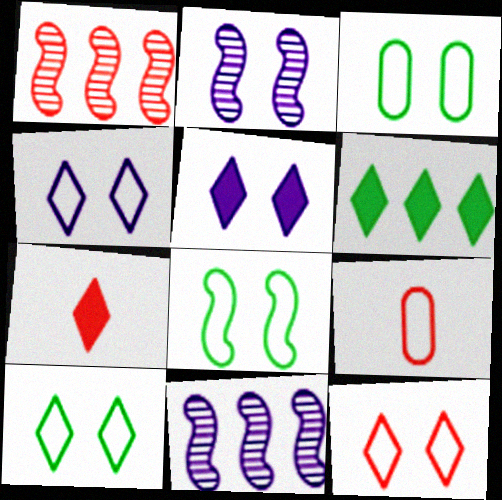[[2, 6, 9], 
[3, 7, 11], 
[3, 8, 10], 
[4, 10, 12], 
[5, 6, 7]]